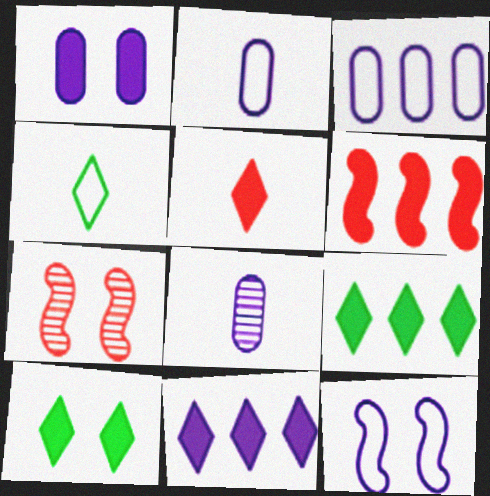[[1, 3, 8], 
[2, 7, 9], 
[5, 10, 11], 
[8, 11, 12]]